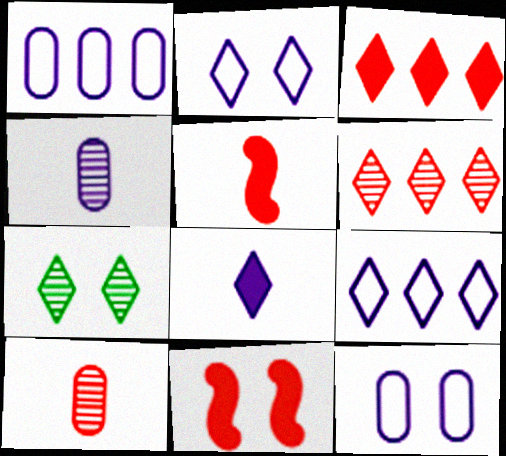[[1, 5, 7], 
[7, 11, 12]]